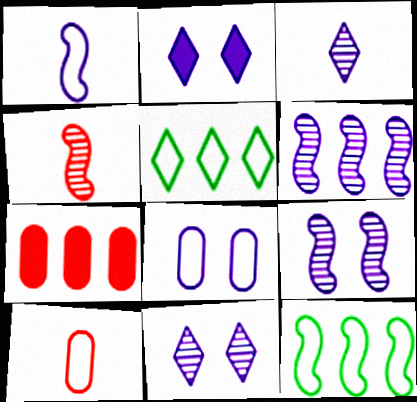[[2, 8, 9], 
[5, 6, 7]]